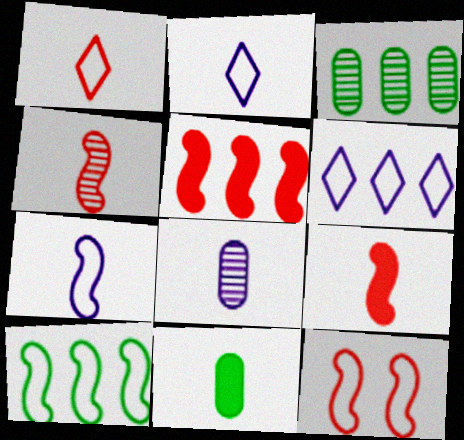[[2, 4, 11], 
[3, 5, 6], 
[4, 5, 12], 
[7, 10, 12]]